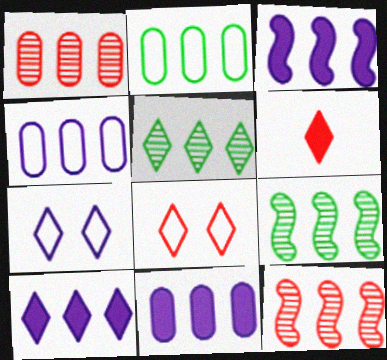[[1, 2, 11], 
[2, 10, 12], 
[3, 10, 11], 
[5, 6, 7]]